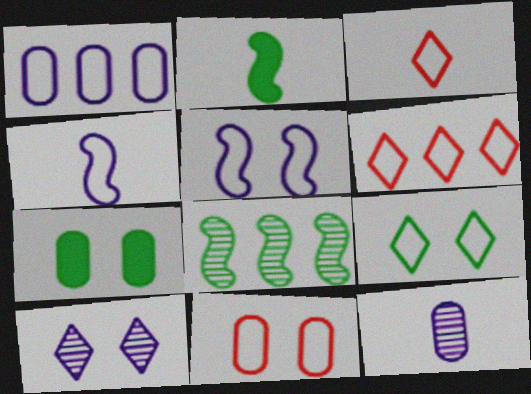[[2, 3, 12], 
[5, 9, 11]]